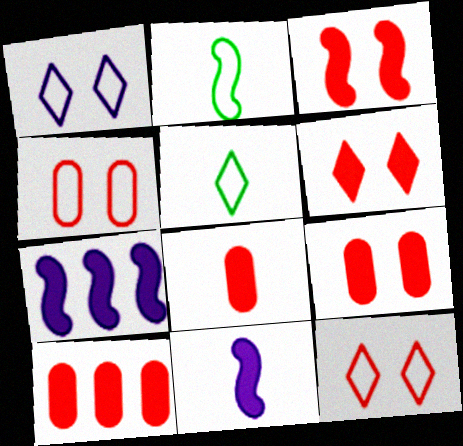[[3, 6, 9], 
[8, 9, 10]]